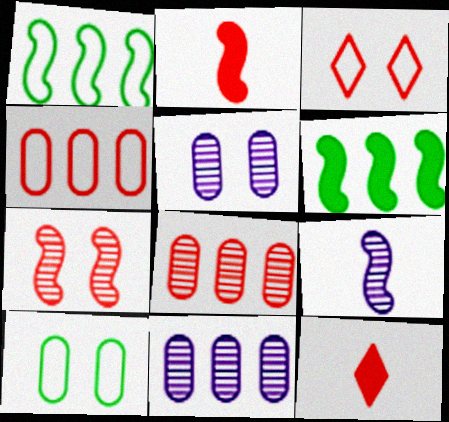[[1, 5, 12], 
[2, 3, 8], 
[4, 7, 12]]